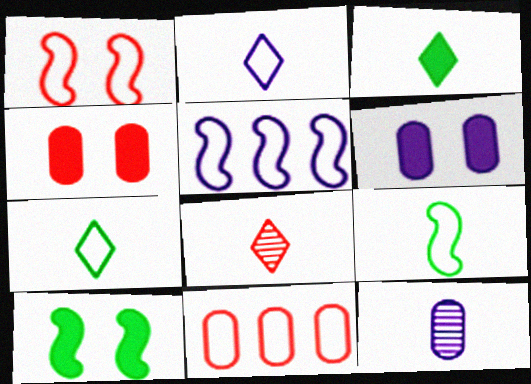[[1, 5, 9], 
[2, 3, 8]]